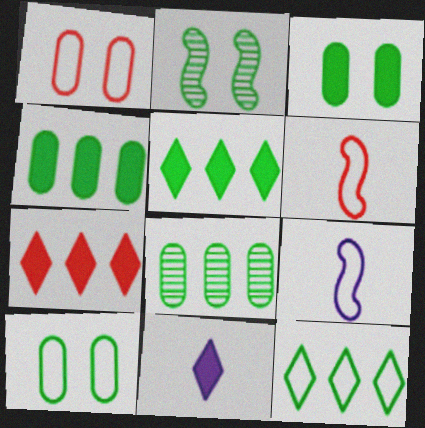[[1, 9, 12]]